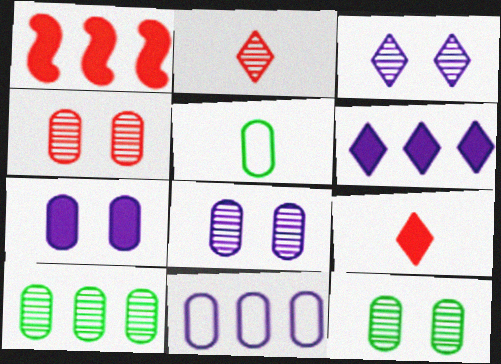[[1, 3, 5], 
[4, 8, 12]]